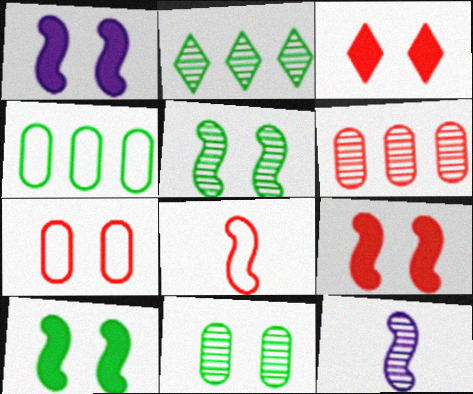[[1, 9, 10], 
[3, 4, 12], 
[3, 6, 8]]